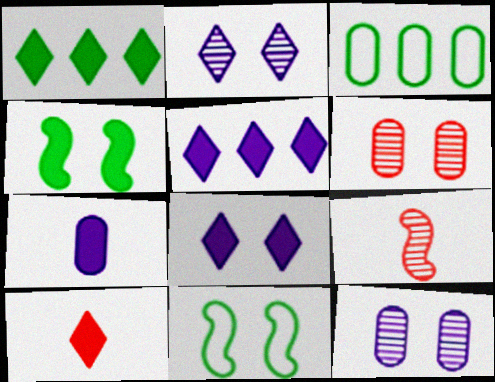[[1, 8, 10], 
[3, 6, 7], 
[3, 8, 9], 
[6, 8, 11]]